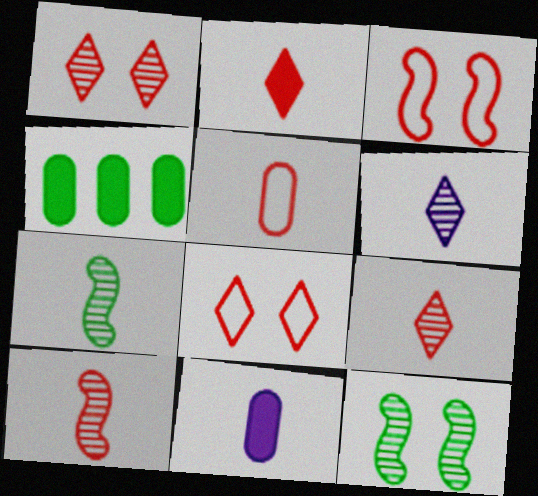[[2, 5, 10], 
[3, 4, 6]]